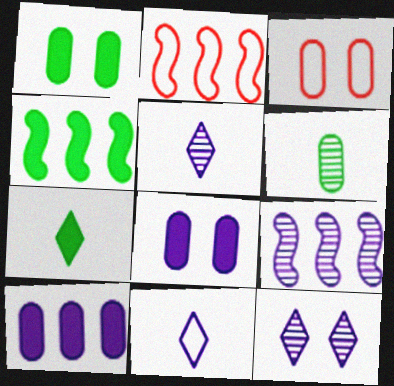[[1, 2, 5], 
[1, 4, 7], 
[2, 4, 9], 
[3, 4, 5], 
[3, 6, 10], 
[3, 7, 9], 
[8, 9, 11]]